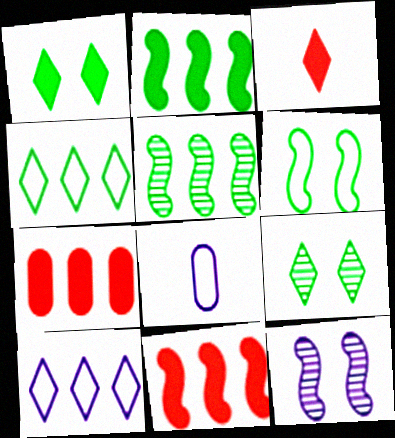[[3, 9, 10], 
[5, 7, 10], 
[8, 9, 11]]